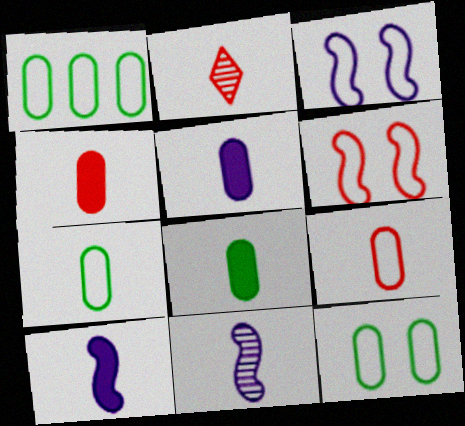[[1, 7, 12], 
[2, 7, 10], 
[4, 5, 8]]